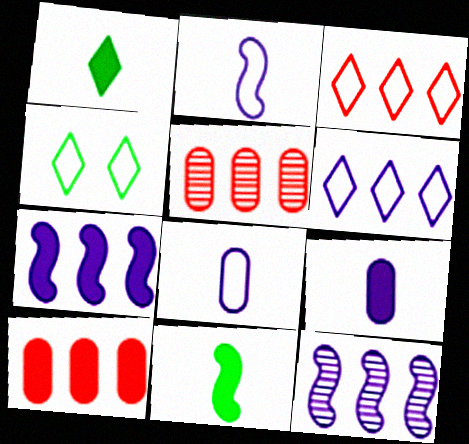[]